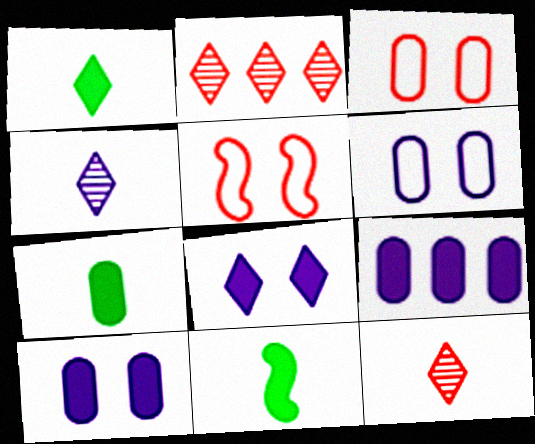[[1, 7, 11], 
[2, 6, 11]]